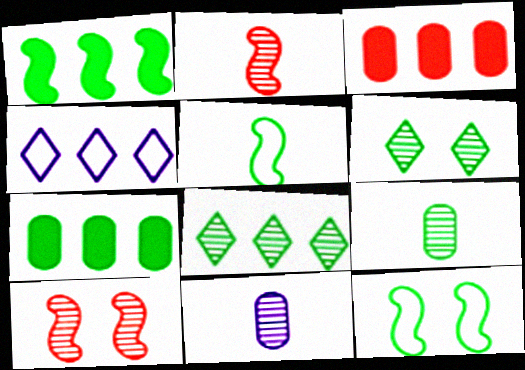[[5, 6, 7], 
[8, 10, 11]]